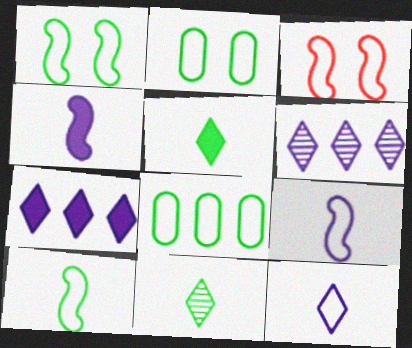[[3, 8, 12]]